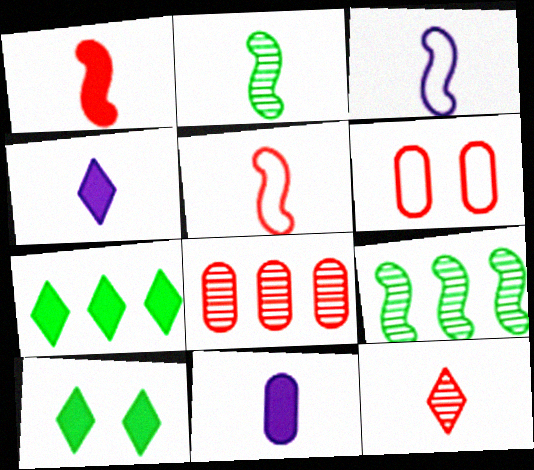[[1, 2, 3], 
[3, 8, 10], 
[4, 6, 9]]